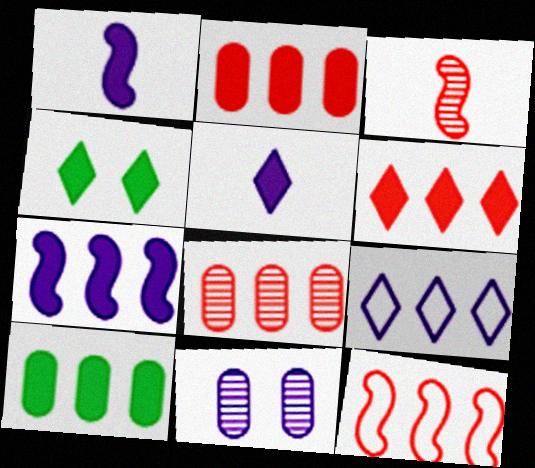[[1, 2, 4], 
[1, 9, 11], 
[4, 5, 6], 
[6, 7, 10], 
[6, 8, 12]]